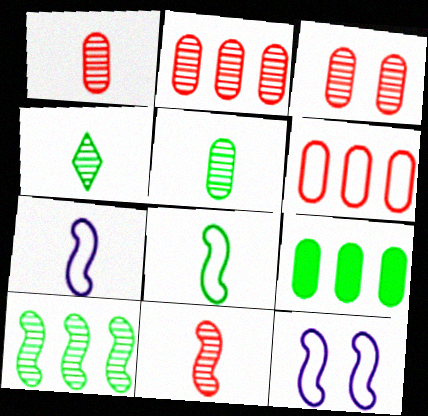[[1, 2, 3]]